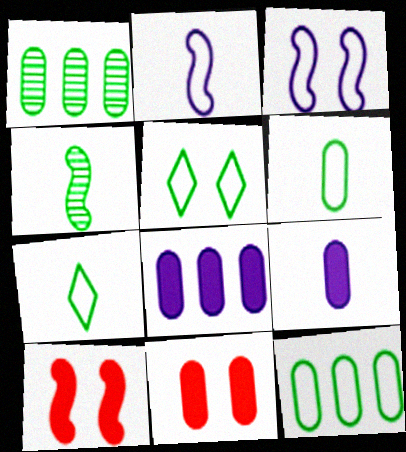[]